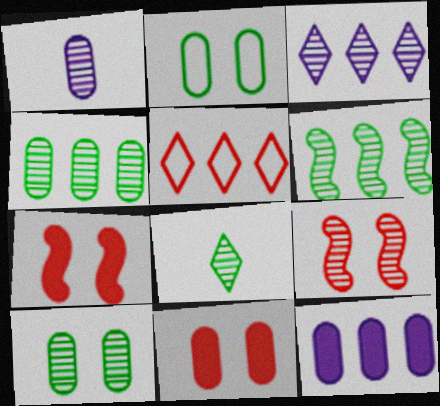[[5, 6, 12], 
[6, 8, 10]]